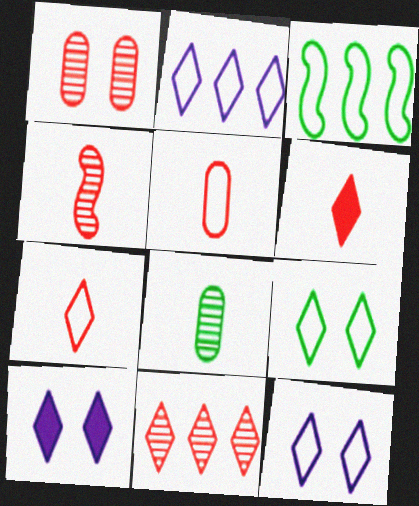[[1, 4, 11], 
[2, 7, 9], 
[3, 5, 12], 
[4, 5, 6]]